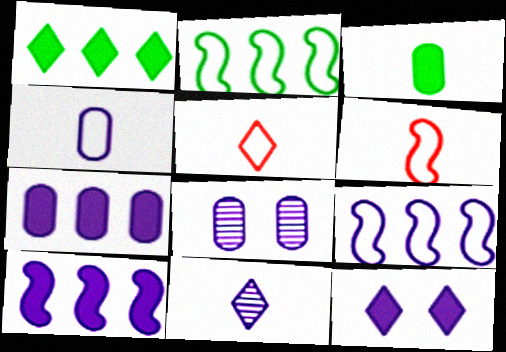[[1, 6, 8], 
[3, 6, 11], 
[4, 7, 8]]